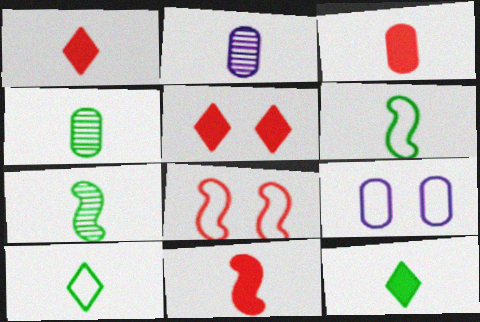[[1, 2, 6], 
[1, 3, 11], 
[2, 10, 11], 
[4, 6, 12]]